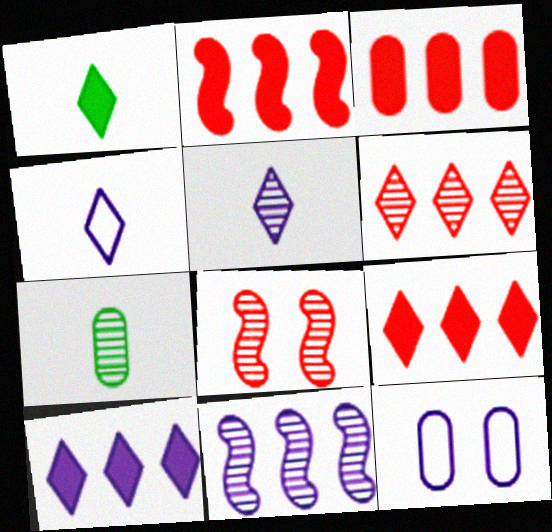[[2, 3, 9], 
[3, 7, 12]]